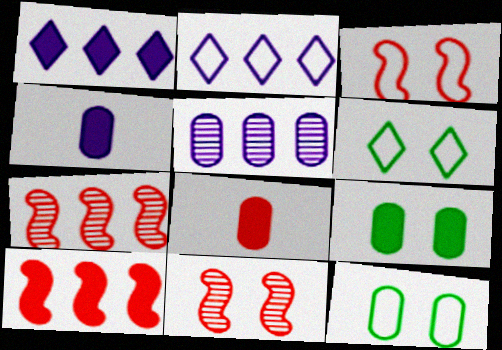[[4, 6, 7], 
[5, 8, 12]]